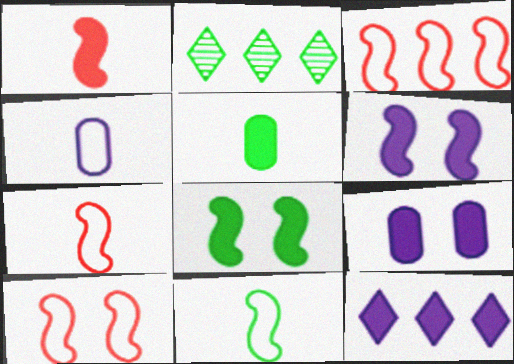[[2, 7, 9], 
[3, 7, 10]]